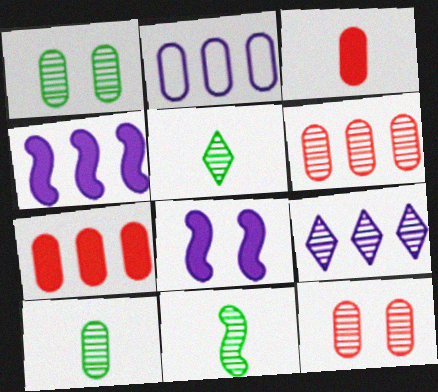[[1, 2, 3], 
[2, 4, 9], 
[5, 10, 11], 
[9, 11, 12]]